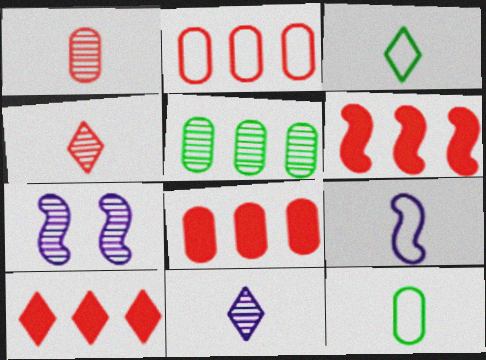[[3, 7, 8], 
[4, 5, 7], 
[6, 8, 10], 
[7, 10, 12]]